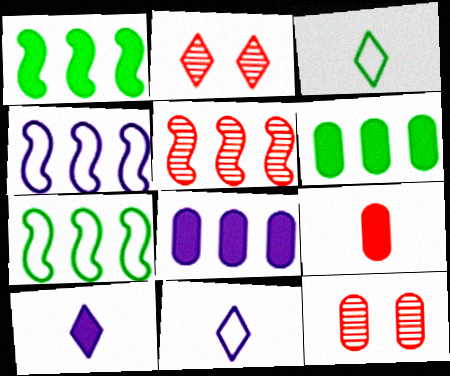[[1, 4, 5], 
[1, 11, 12], 
[7, 10, 12]]